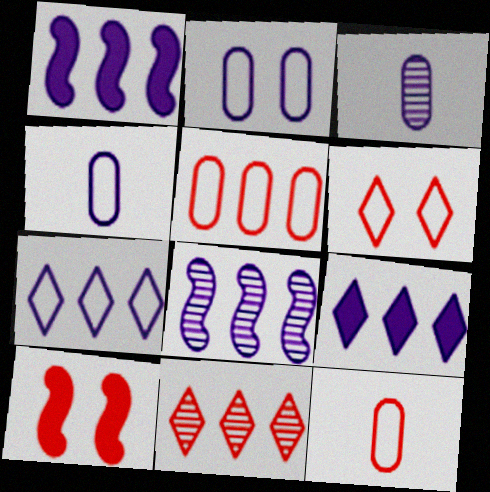[[10, 11, 12]]